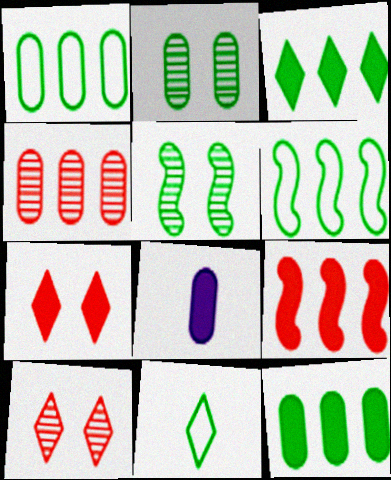[[5, 11, 12], 
[6, 8, 10]]